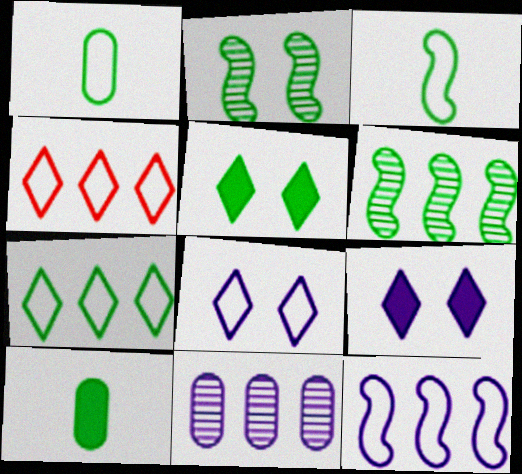[[1, 5, 6], 
[2, 7, 10]]